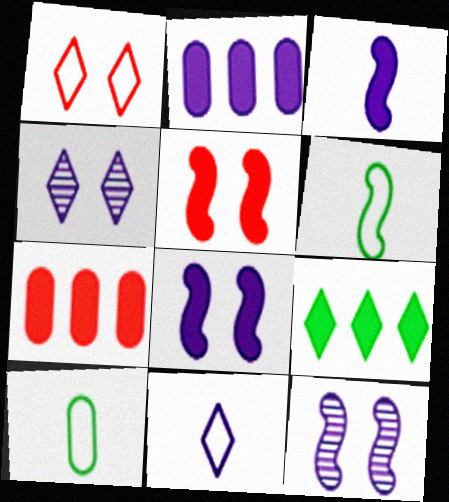[[2, 11, 12], 
[4, 6, 7]]